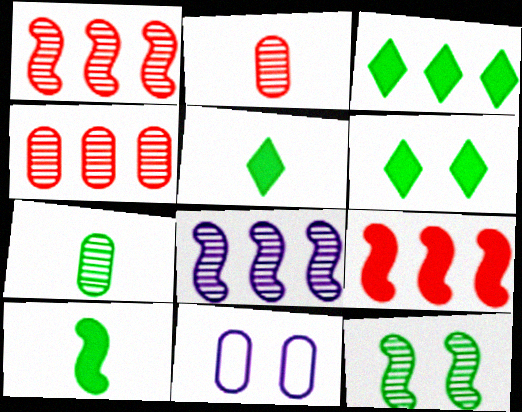[[1, 5, 11], 
[3, 5, 6]]